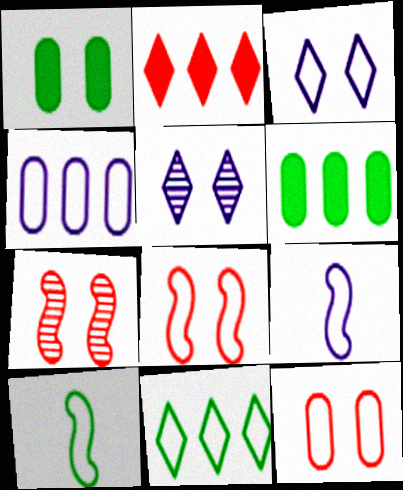[[1, 3, 7], 
[1, 5, 8], 
[3, 4, 9], 
[9, 11, 12]]